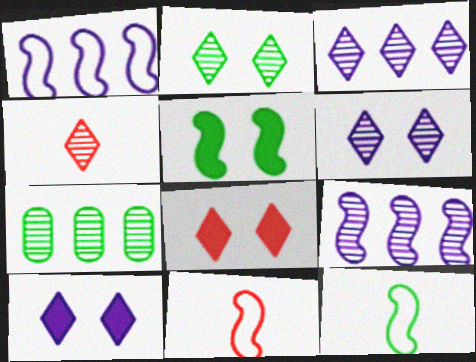[[2, 3, 4], 
[5, 9, 11], 
[7, 10, 11]]